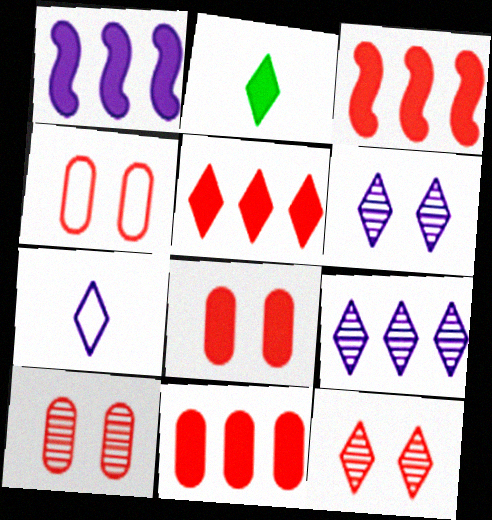[[1, 2, 8], 
[3, 5, 11], 
[4, 8, 10]]